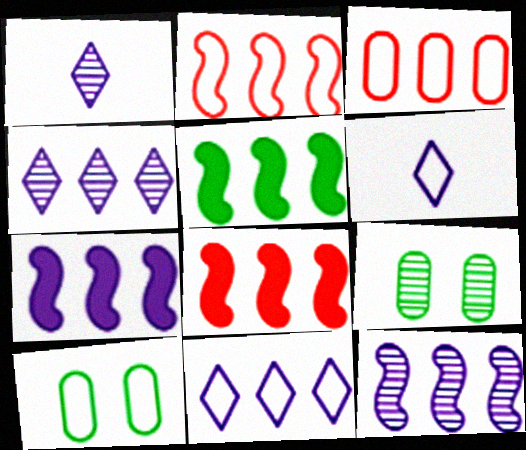[[1, 8, 10], 
[2, 5, 12], 
[2, 6, 10], 
[3, 4, 5], 
[5, 7, 8], 
[6, 8, 9]]